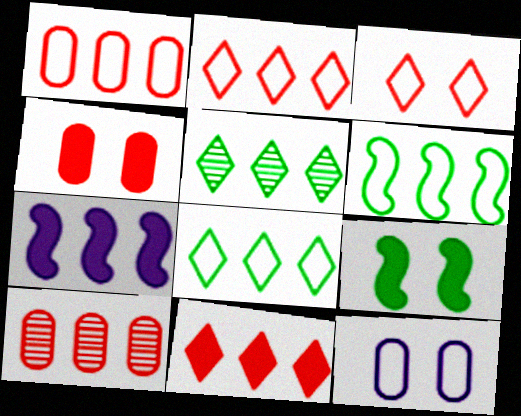[[1, 5, 7], 
[7, 8, 10]]